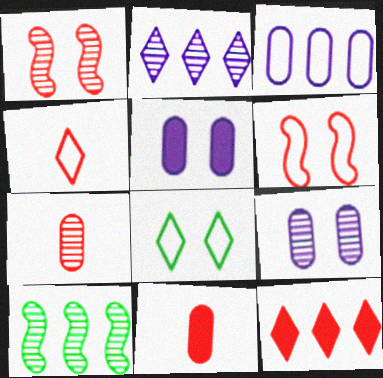[[1, 5, 8], 
[3, 10, 12], 
[4, 5, 10], 
[6, 7, 12]]